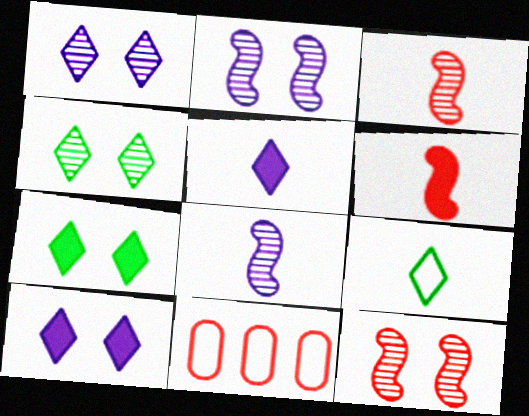[[7, 8, 11]]